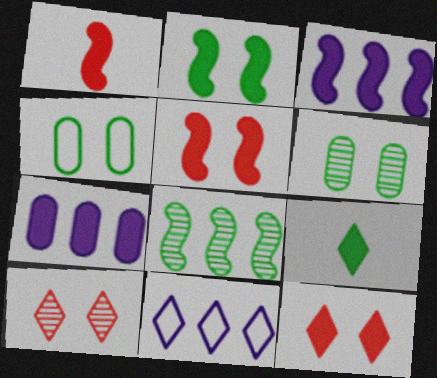[[1, 2, 3], 
[1, 6, 11], 
[4, 8, 9], 
[5, 7, 9], 
[9, 10, 11]]